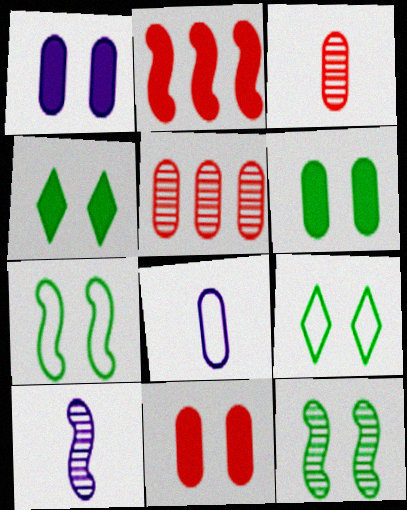[[1, 6, 11], 
[2, 7, 10], 
[5, 6, 8], 
[6, 9, 12]]